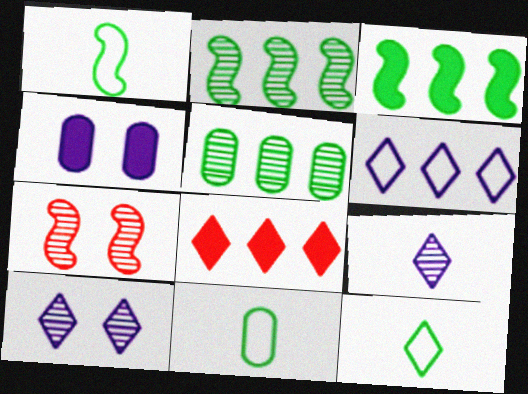[[1, 11, 12], 
[5, 7, 9], 
[8, 10, 12]]